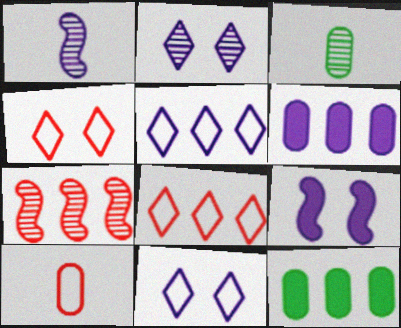[[1, 4, 12], 
[1, 6, 11], 
[2, 3, 7], 
[3, 8, 9], 
[5, 7, 12]]